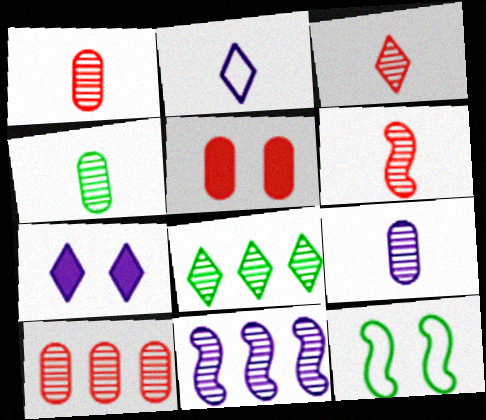[[1, 3, 6], 
[1, 4, 9], 
[8, 10, 11]]